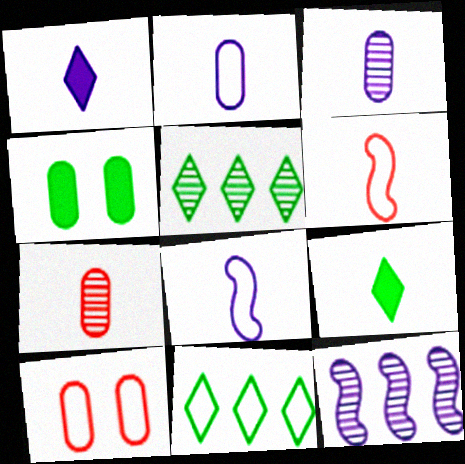[[1, 3, 8], 
[3, 6, 9], 
[7, 8, 9], 
[8, 10, 11], 
[9, 10, 12]]